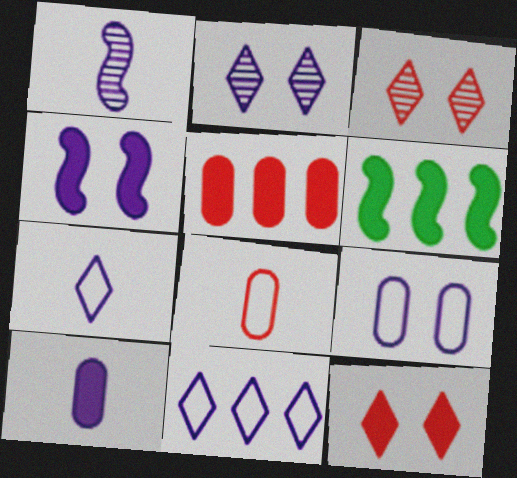[[1, 7, 10], 
[2, 4, 9], 
[2, 6, 8], 
[6, 10, 12]]